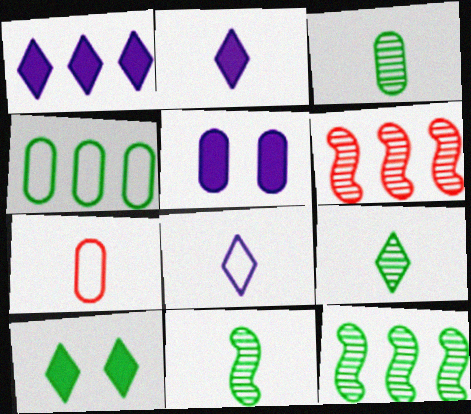[[1, 4, 6], 
[2, 7, 11], 
[3, 9, 11], 
[4, 10, 11]]